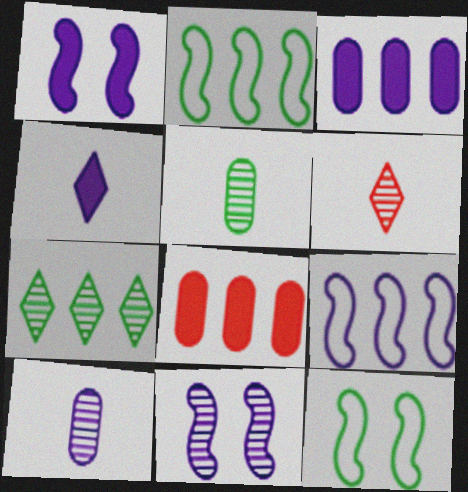[[1, 3, 4], 
[3, 6, 12], 
[7, 8, 9]]